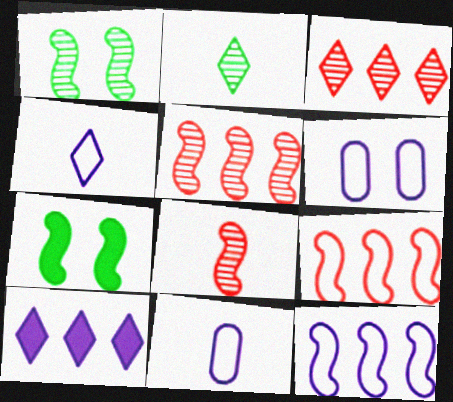[[3, 7, 11], 
[4, 6, 12], 
[7, 8, 12]]